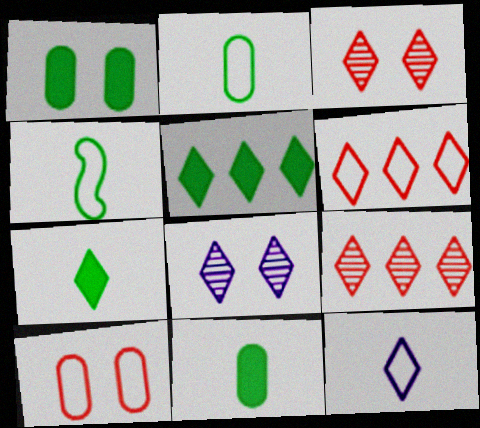[[3, 5, 12], 
[6, 7, 8]]